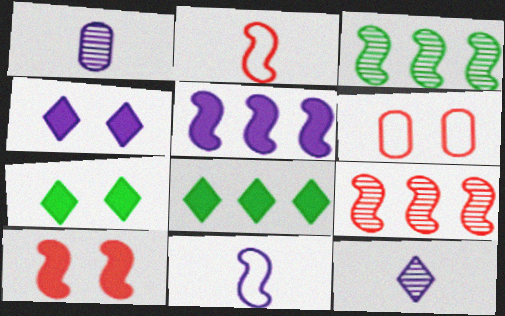[[2, 9, 10], 
[3, 10, 11]]